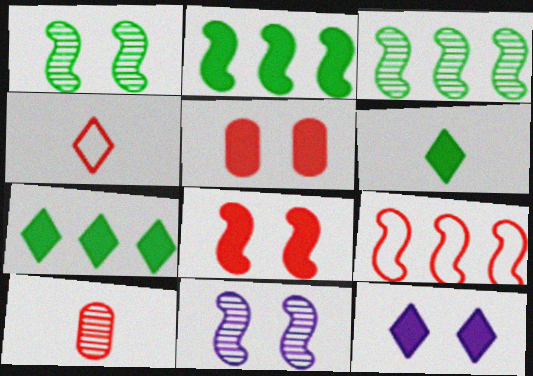[]